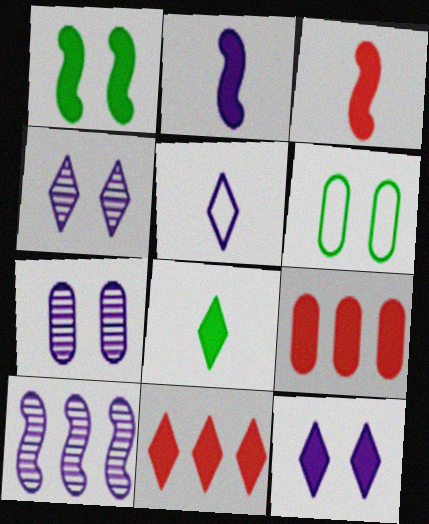[[8, 11, 12]]